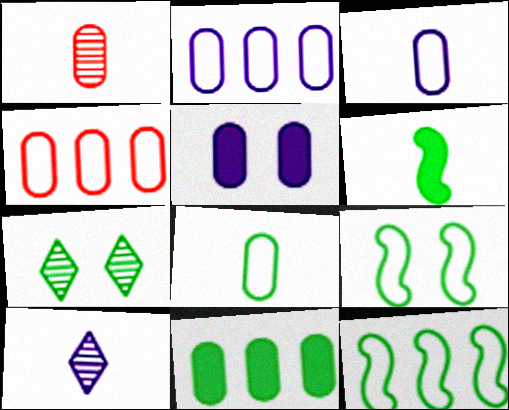[]